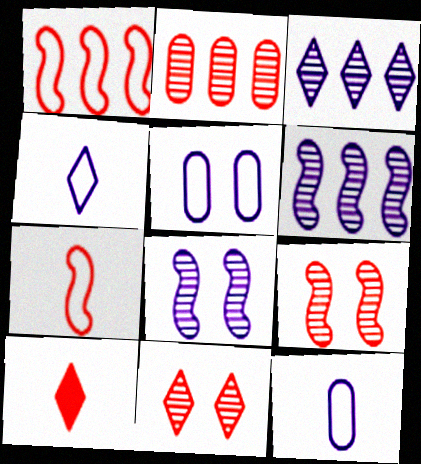[]